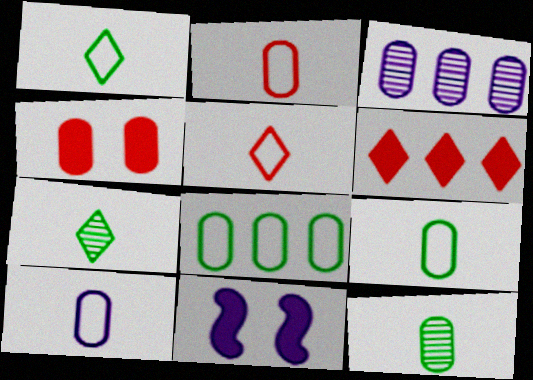[[2, 9, 10], 
[3, 4, 9]]